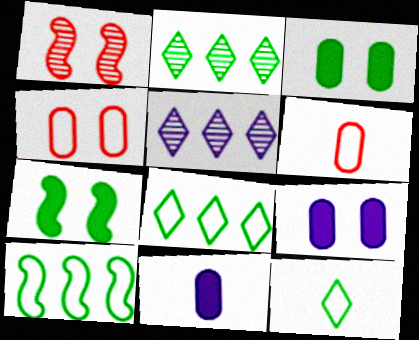[[1, 8, 11], 
[5, 6, 7]]